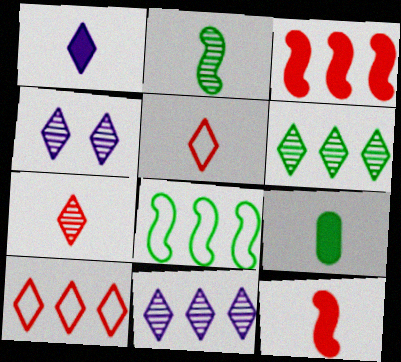[[1, 9, 12], 
[4, 6, 7]]